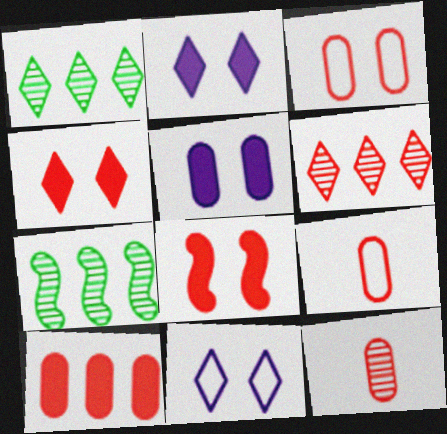[[2, 7, 9], 
[3, 10, 12], 
[6, 8, 9]]